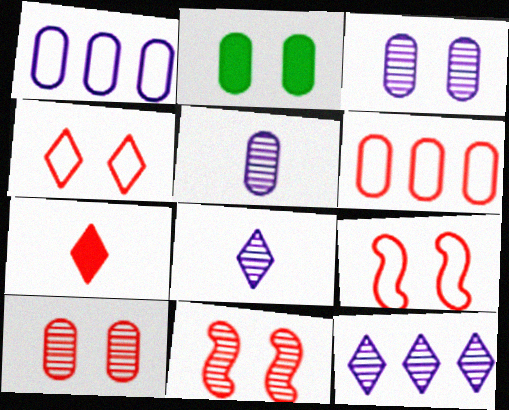[[2, 5, 6], 
[6, 7, 11]]